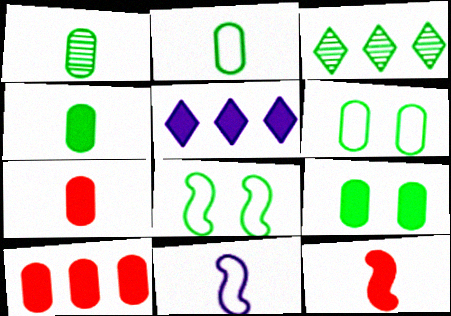[[1, 2, 4], 
[3, 4, 8], 
[5, 9, 12]]